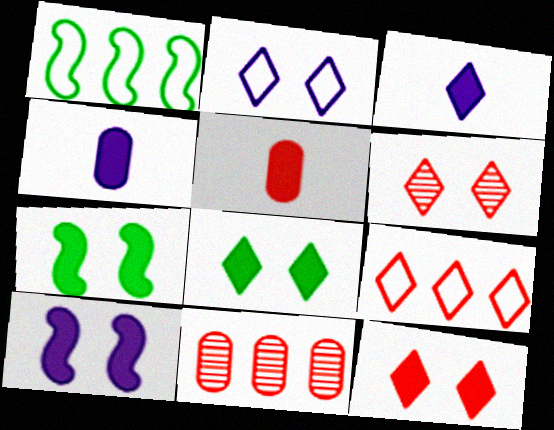[[1, 4, 6], 
[2, 6, 8]]